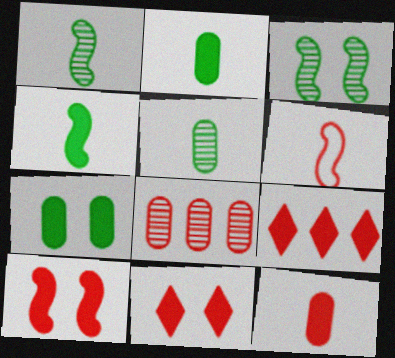[[6, 8, 11], 
[9, 10, 12]]